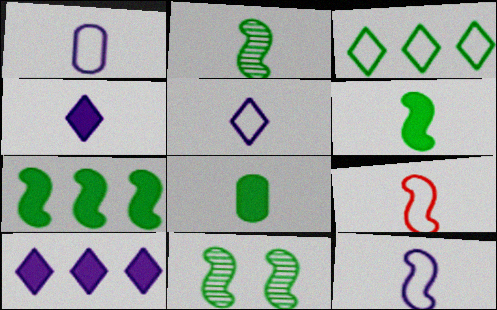[[1, 5, 12], 
[3, 8, 11]]